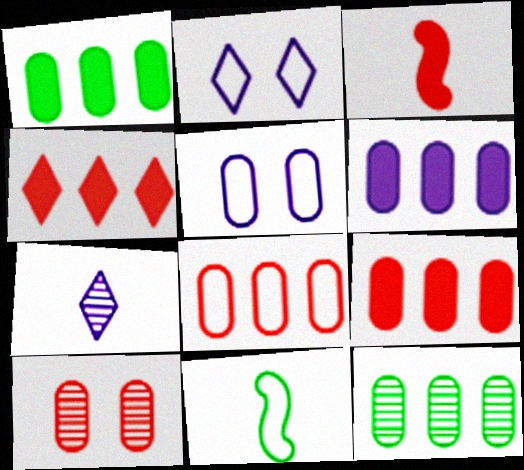[[1, 6, 9], 
[2, 3, 12], 
[2, 8, 11], 
[6, 8, 12]]